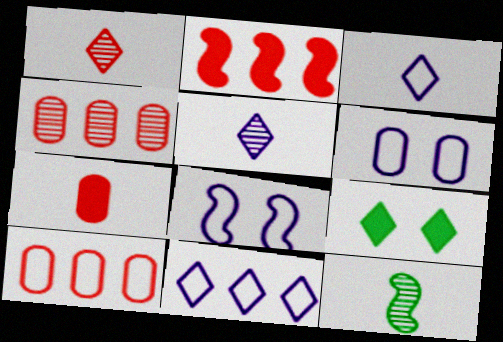[[1, 9, 11], 
[2, 8, 12], 
[3, 7, 12]]